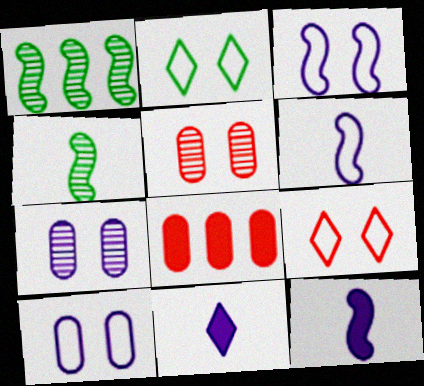[]